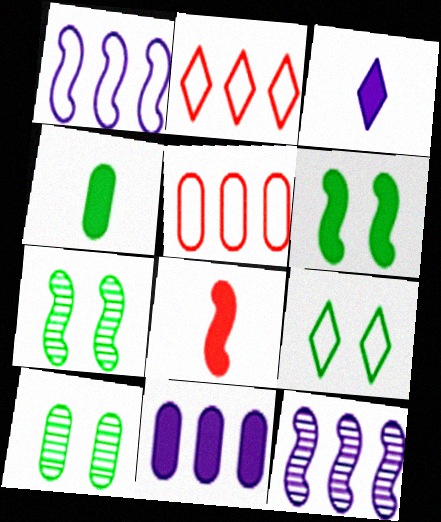[[1, 7, 8], 
[3, 4, 8], 
[3, 5, 7], 
[6, 9, 10]]